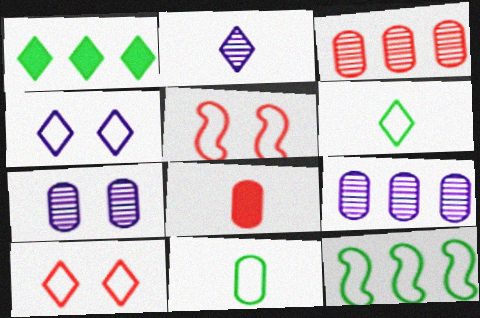[[1, 2, 10]]